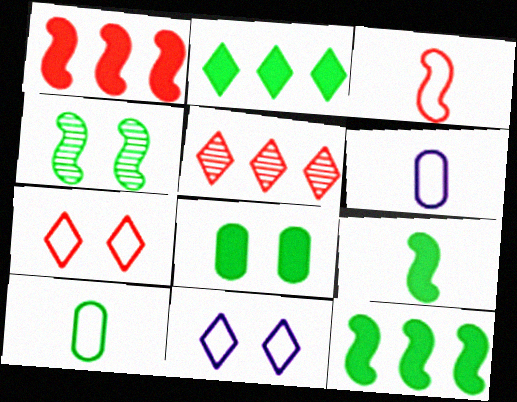[[2, 4, 10], 
[2, 8, 9]]